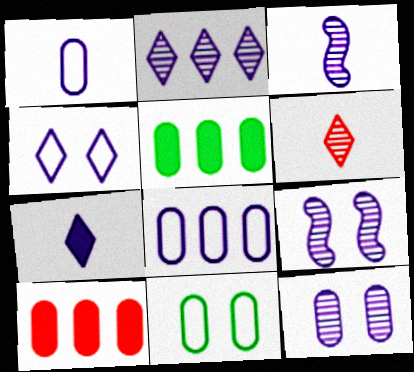[[1, 3, 7], 
[2, 3, 12], 
[2, 4, 7], 
[7, 8, 9]]